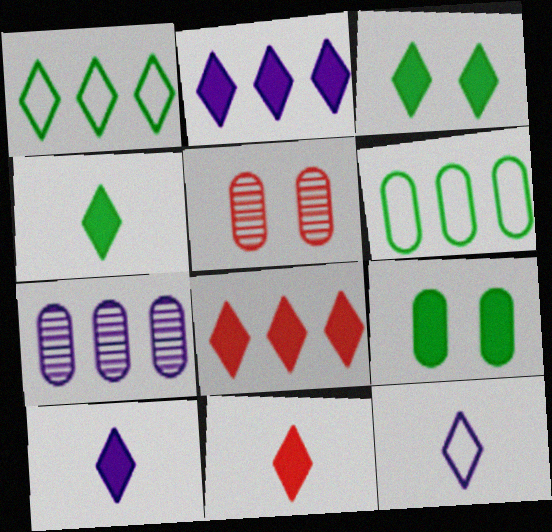[[2, 3, 11], 
[3, 8, 10], 
[4, 10, 11]]